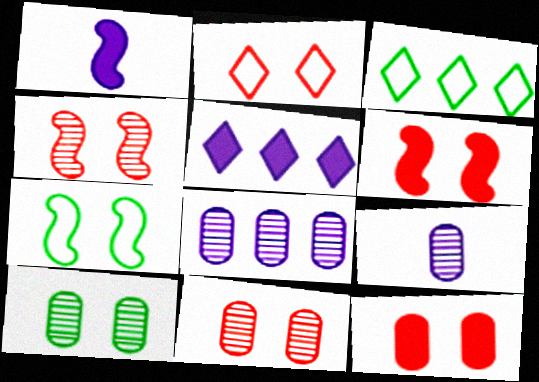[[1, 3, 11], 
[2, 4, 12], 
[2, 6, 11], 
[3, 6, 9]]